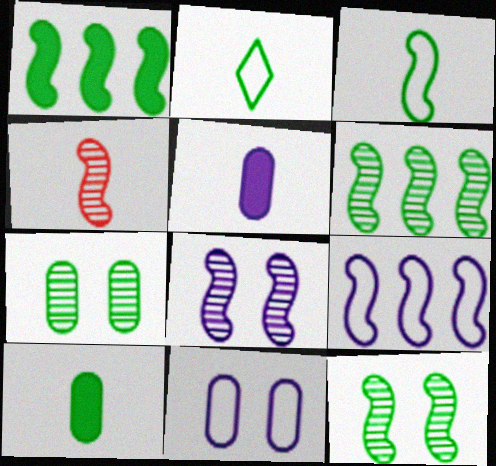[[1, 2, 7], 
[1, 3, 12], 
[2, 4, 5], 
[4, 6, 8]]